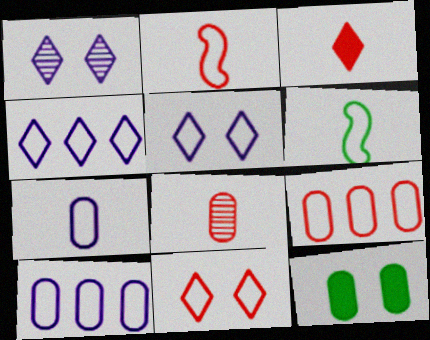[[2, 3, 8], 
[2, 9, 11], 
[5, 6, 9], 
[6, 10, 11], 
[8, 10, 12]]